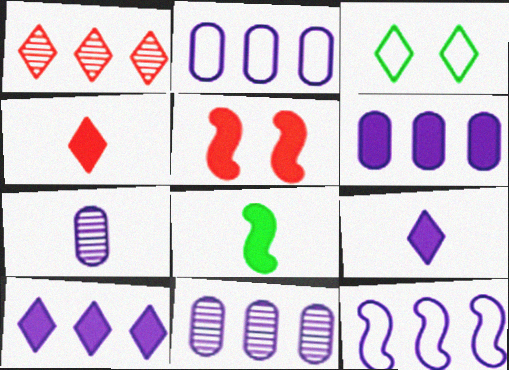[[1, 3, 9], 
[2, 6, 11], 
[10, 11, 12]]